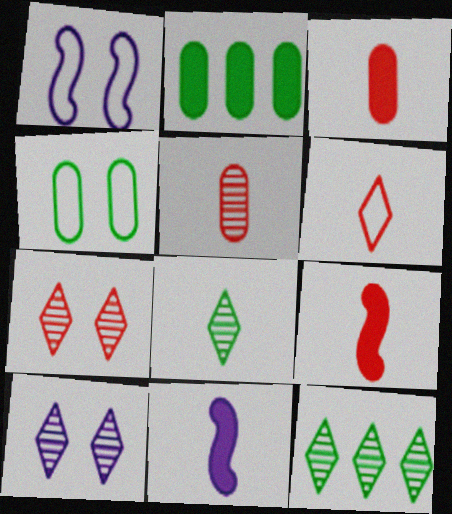[[1, 3, 12], 
[5, 6, 9]]